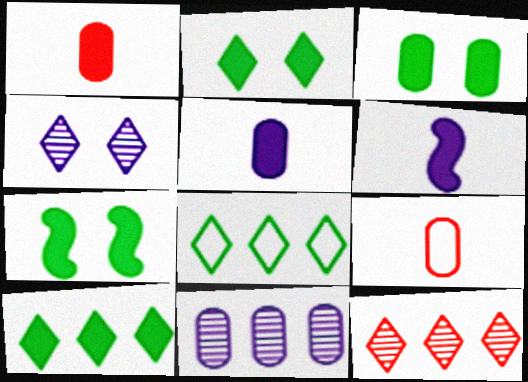[[2, 3, 7], 
[3, 9, 11]]